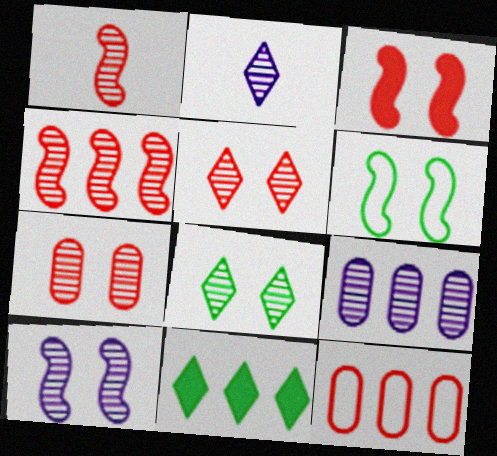[[1, 8, 9], 
[2, 9, 10], 
[3, 6, 10], 
[7, 8, 10]]